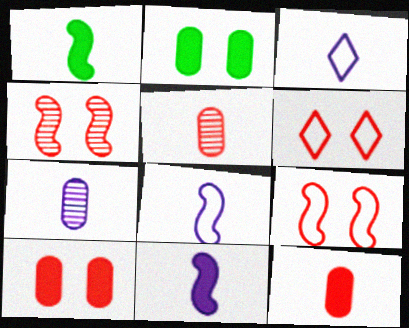[[1, 3, 5], 
[3, 7, 11], 
[4, 6, 10]]